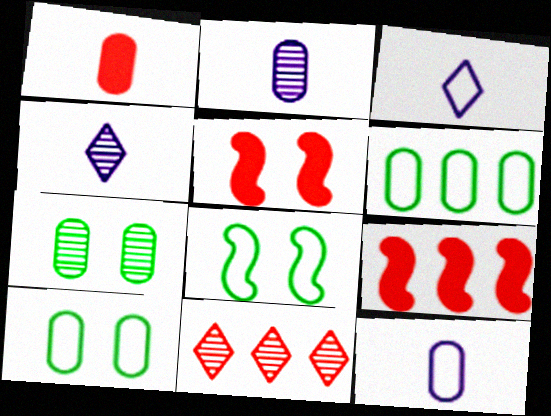[[3, 7, 9], 
[4, 5, 6], 
[4, 9, 10]]